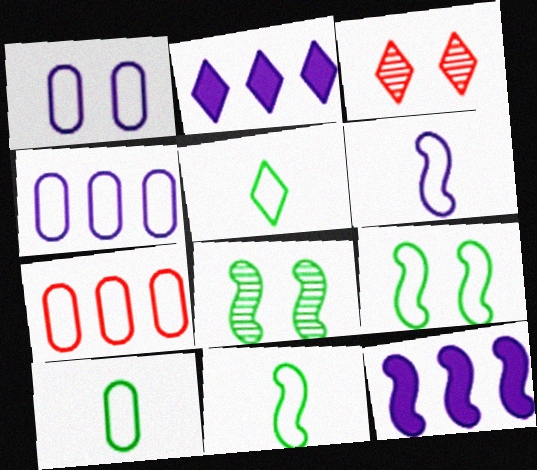[[1, 7, 10], 
[2, 3, 5], 
[3, 10, 12], 
[5, 10, 11]]